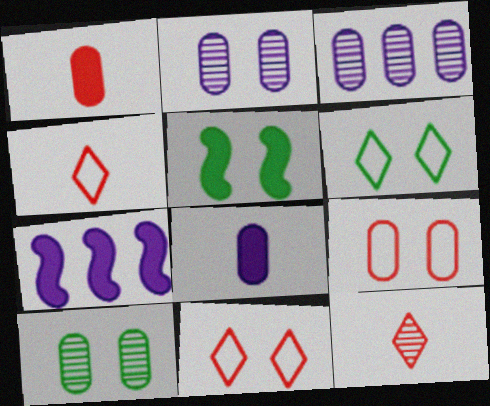[[2, 5, 11], 
[3, 4, 5], 
[4, 7, 10], 
[5, 6, 10]]